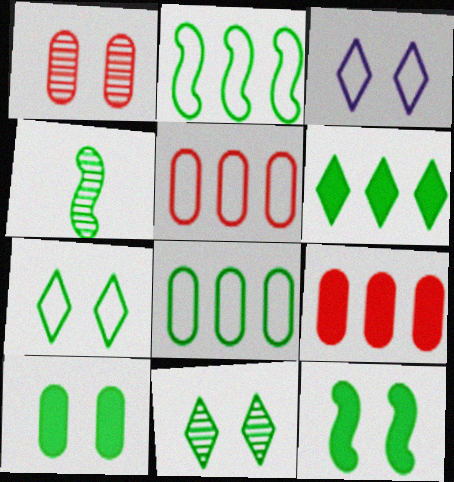[[1, 3, 12], 
[2, 4, 12], 
[3, 4, 9]]